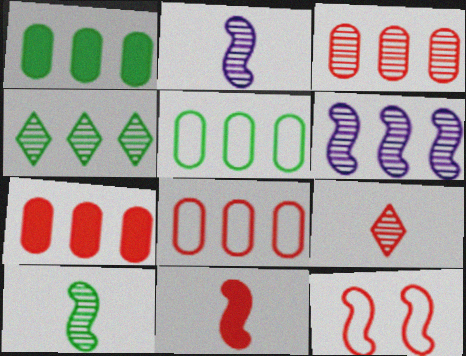[[3, 4, 6], 
[3, 7, 8], 
[7, 9, 12]]